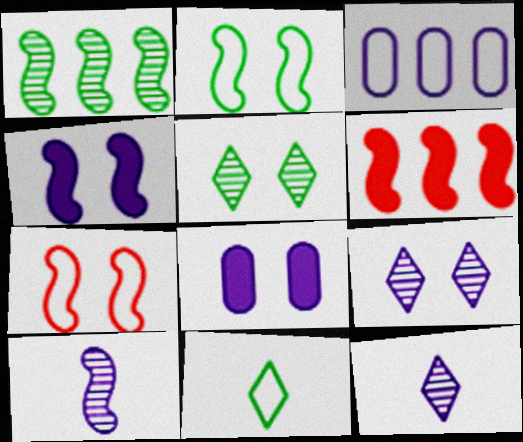[[2, 6, 10], 
[3, 4, 12], 
[3, 7, 11], 
[5, 7, 8]]